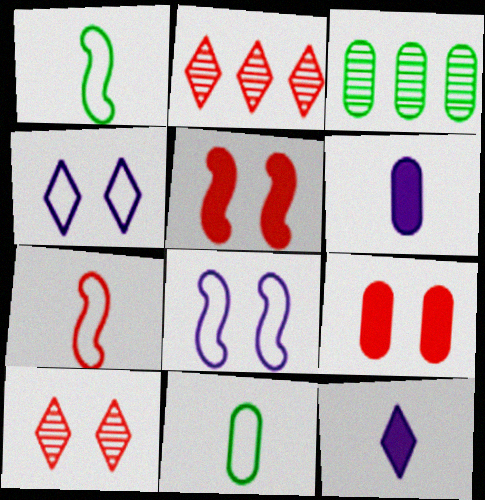[[2, 7, 9]]